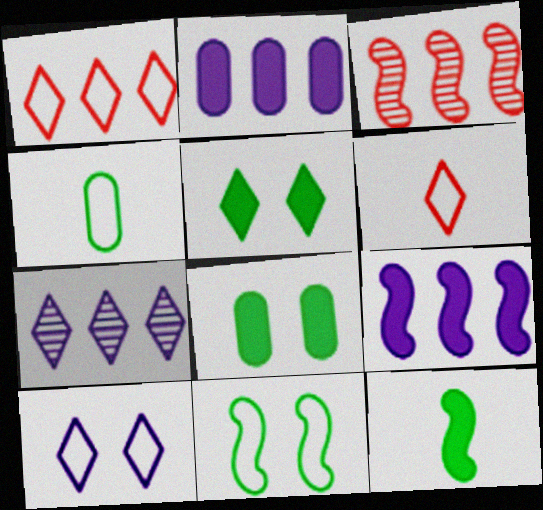[[5, 6, 7]]